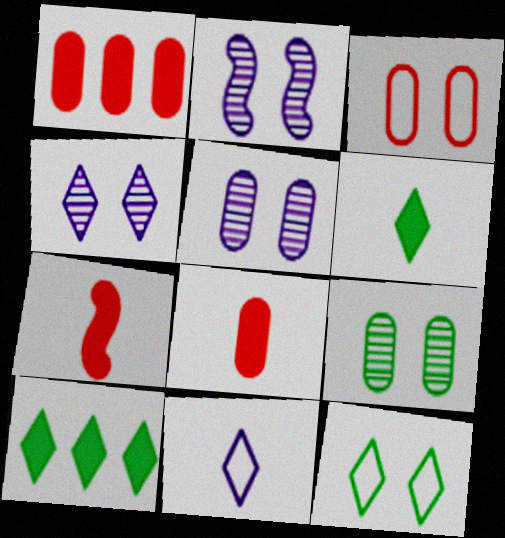[[2, 4, 5]]